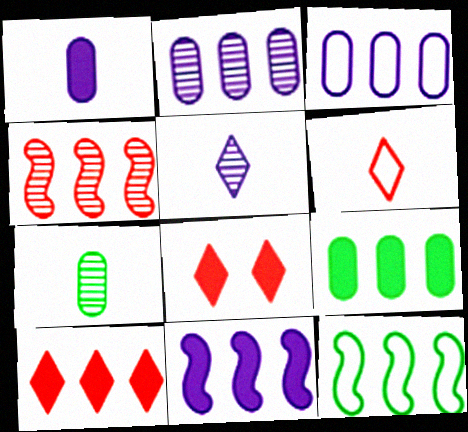[[2, 10, 12], 
[4, 11, 12], 
[9, 10, 11]]